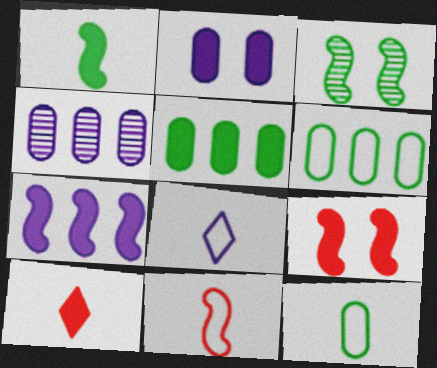[[1, 7, 9], 
[3, 7, 11], 
[8, 11, 12]]